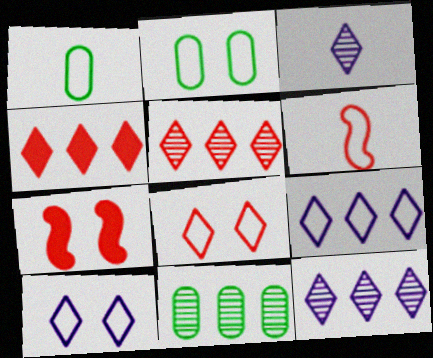[[1, 7, 12], 
[2, 6, 9]]